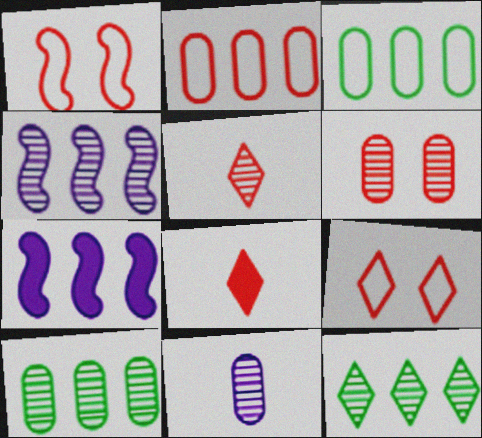[[2, 7, 12], 
[6, 10, 11]]